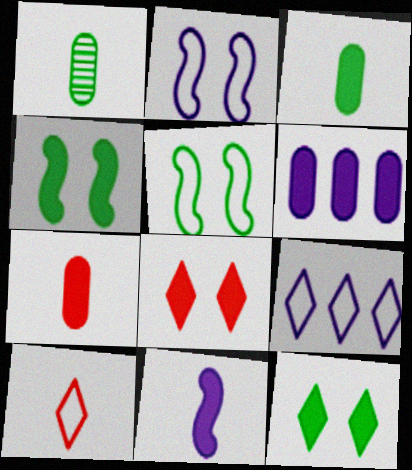[[1, 10, 11]]